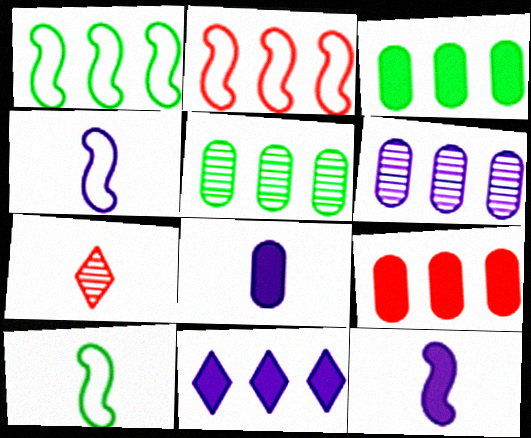[[2, 5, 11], 
[7, 8, 10]]